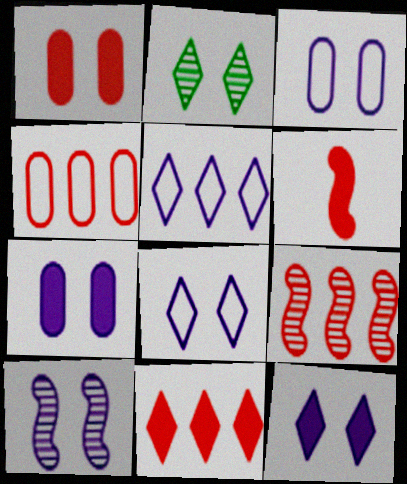[[1, 6, 11], 
[3, 10, 12], 
[4, 9, 11], 
[7, 8, 10]]